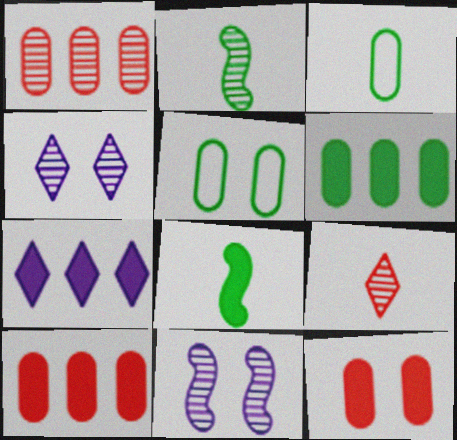[[1, 2, 4], 
[7, 8, 12]]